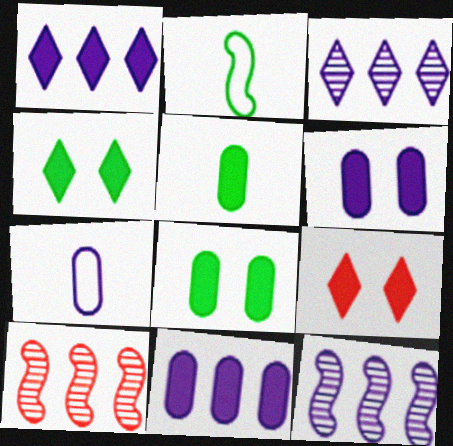[[4, 7, 10]]